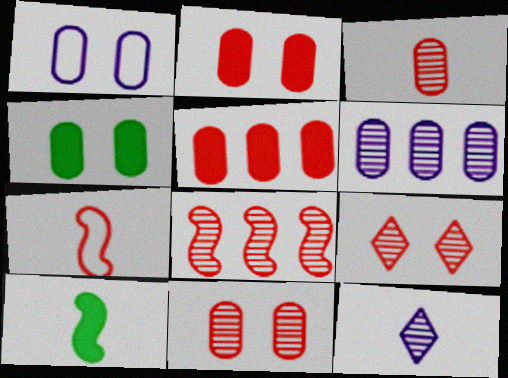[[1, 4, 11], 
[3, 8, 9], 
[5, 7, 9]]